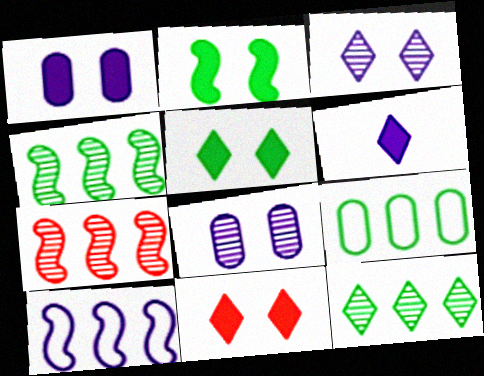[[1, 2, 11], 
[6, 8, 10]]